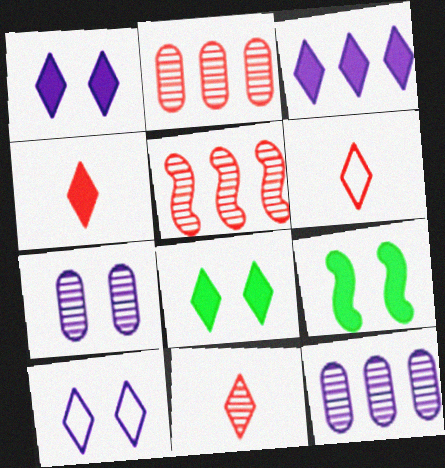[[3, 4, 8], 
[4, 6, 11], 
[6, 9, 12]]